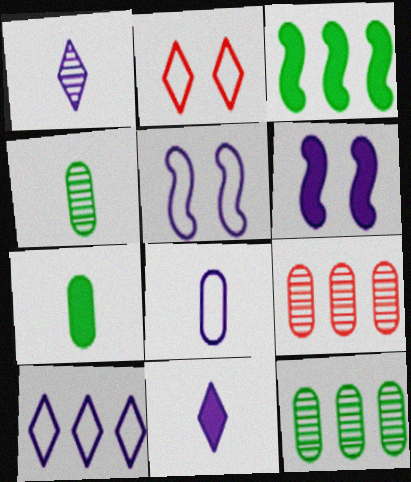[[3, 9, 10], 
[5, 8, 10]]